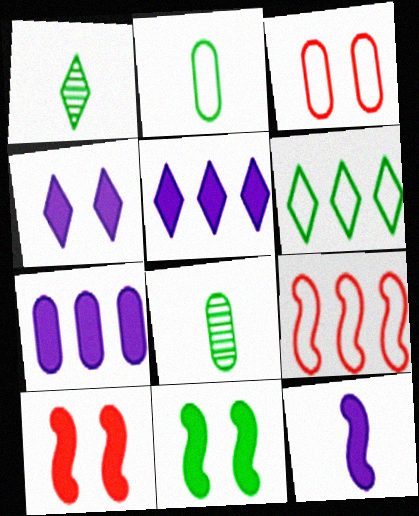[[3, 7, 8], 
[4, 7, 12], 
[4, 8, 9], 
[6, 8, 11]]